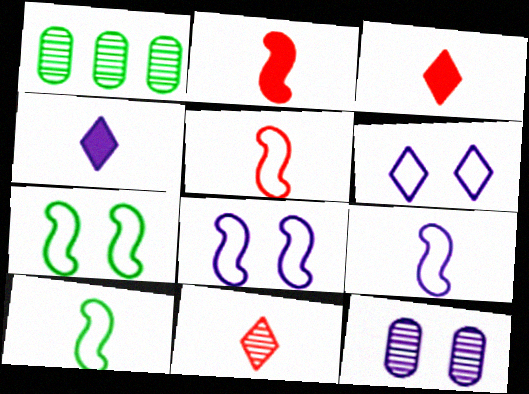[[1, 2, 6], 
[1, 3, 8], 
[5, 9, 10]]